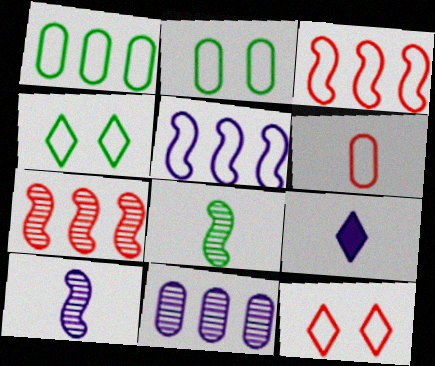[[2, 7, 9], 
[3, 6, 12], 
[4, 5, 6], 
[6, 8, 9]]